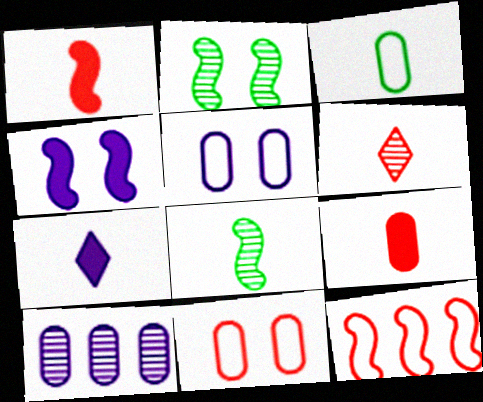[[2, 6, 10], 
[4, 8, 12]]